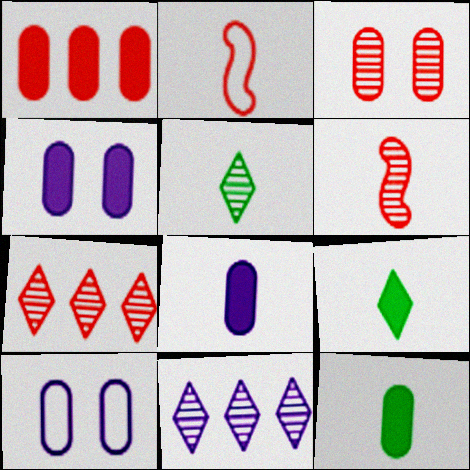[[1, 4, 12], 
[2, 5, 8], 
[3, 6, 7]]